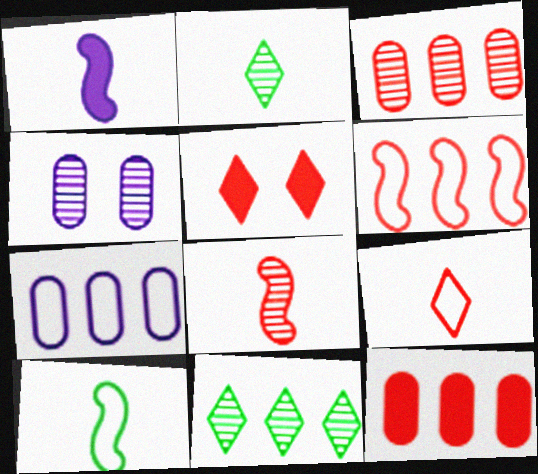[[1, 8, 10], 
[4, 8, 11]]